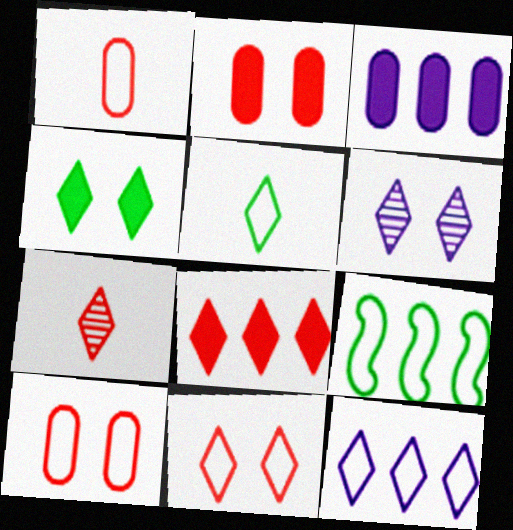[[4, 6, 11], 
[4, 7, 12], 
[5, 6, 8], 
[5, 11, 12], 
[7, 8, 11]]